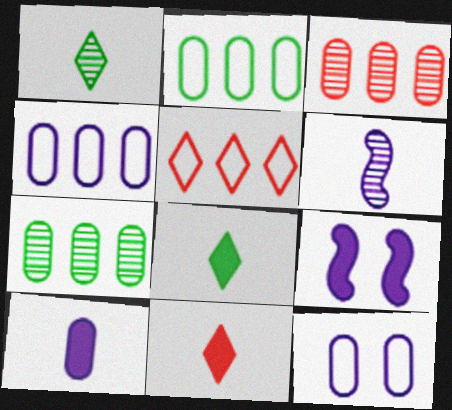[]